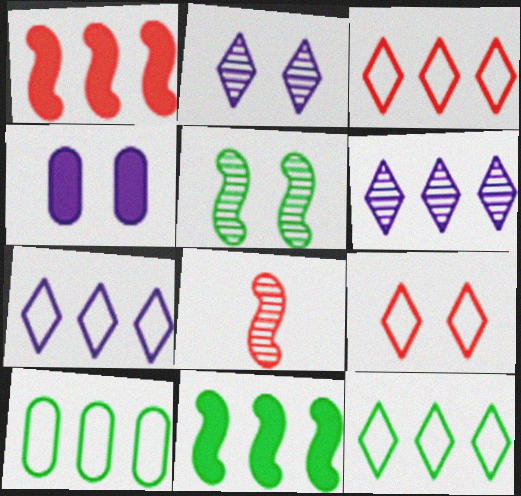[[1, 6, 10], 
[3, 7, 12], 
[4, 5, 9], 
[4, 8, 12]]